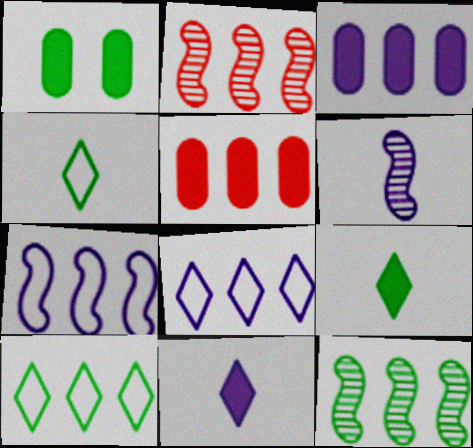[[1, 4, 12], 
[2, 3, 10], 
[5, 8, 12]]